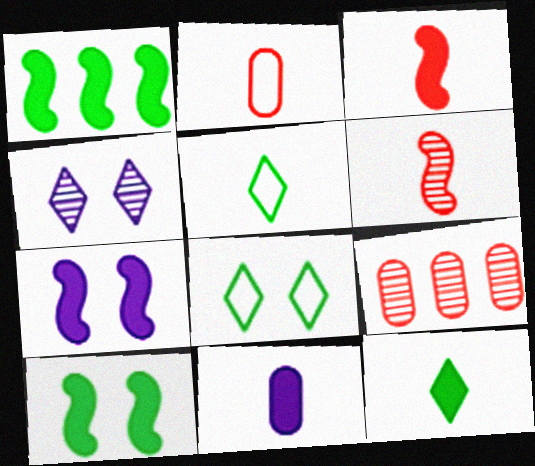[[1, 2, 4], 
[1, 3, 7], 
[3, 11, 12], 
[5, 6, 11], 
[5, 7, 9]]